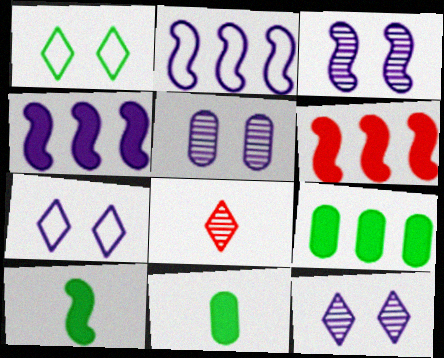[[3, 5, 12]]